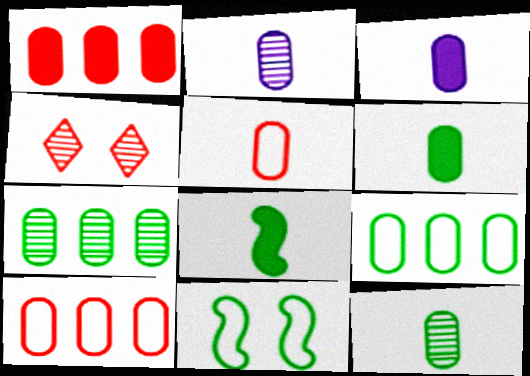[[2, 5, 6], 
[3, 5, 12]]